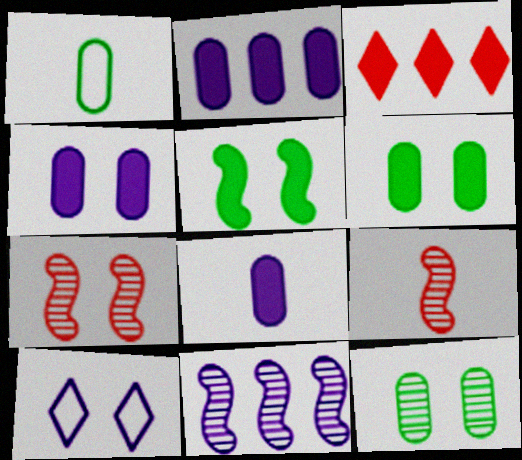[[2, 4, 8], 
[3, 5, 8], 
[6, 7, 10], 
[8, 10, 11]]